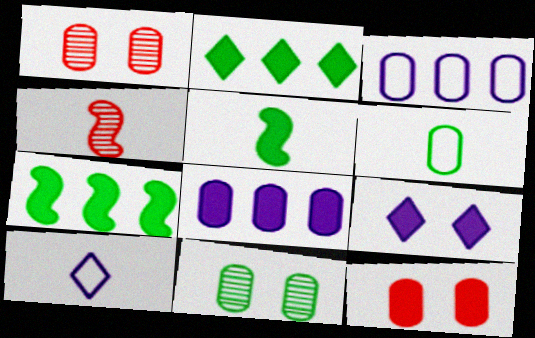[[1, 6, 8], 
[1, 7, 10]]